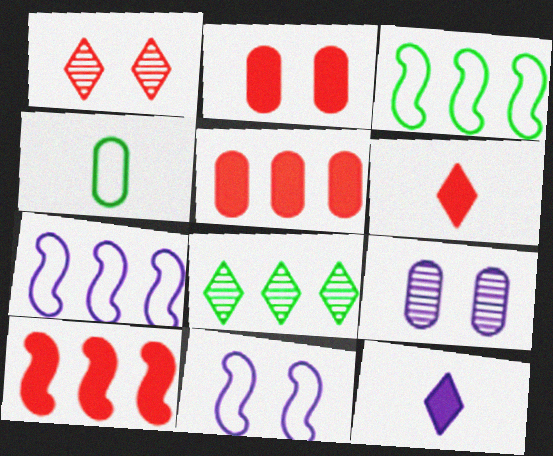[[2, 6, 10], 
[3, 6, 9], 
[4, 5, 9], 
[5, 7, 8], 
[7, 9, 12]]